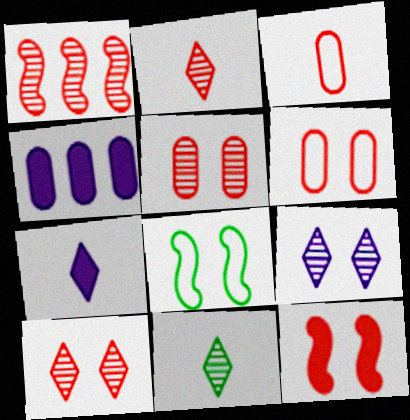[[1, 2, 5], 
[2, 4, 8], 
[6, 10, 12]]